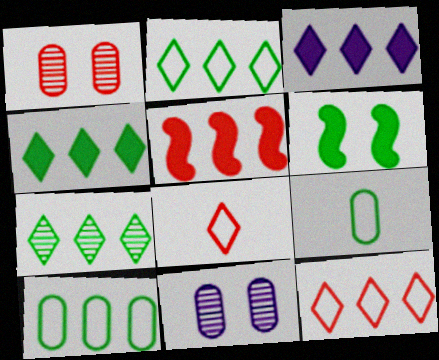[[1, 5, 8], 
[2, 4, 7], 
[3, 7, 12], 
[6, 7, 9]]